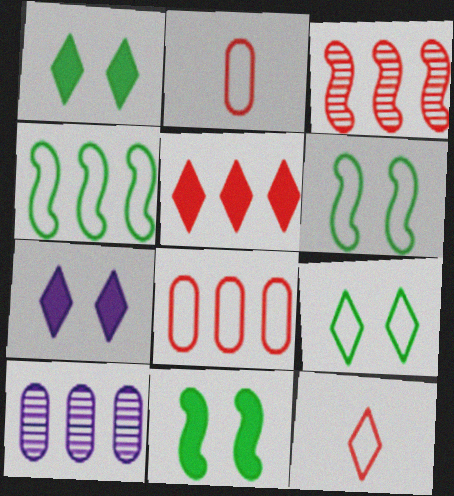[[3, 5, 8], 
[4, 5, 10], 
[10, 11, 12]]